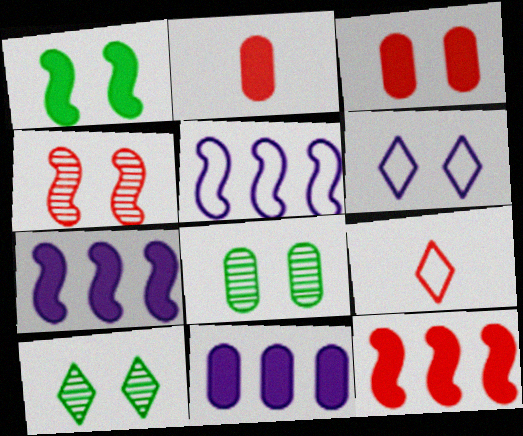[[2, 5, 10], 
[7, 8, 9]]